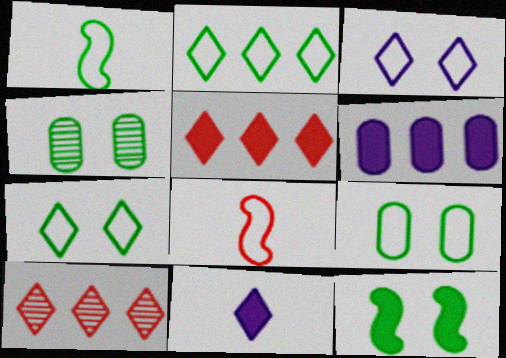[[1, 2, 9], 
[4, 7, 12], 
[7, 10, 11]]